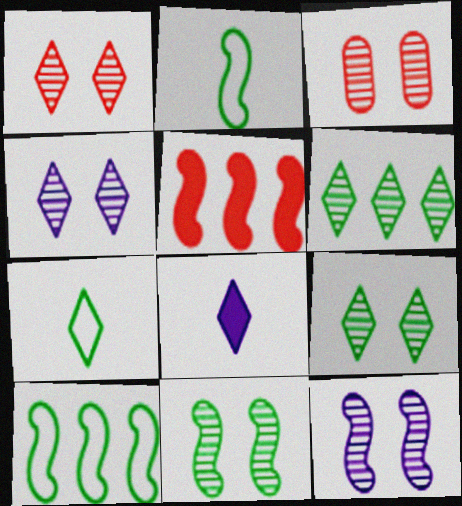[[1, 4, 9], 
[2, 5, 12], 
[3, 4, 11], 
[3, 8, 10], 
[3, 9, 12]]